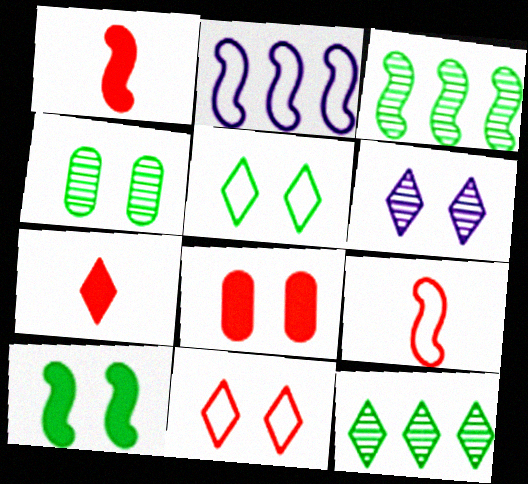[[2, 4, 7], 
[4, 5, 10]]